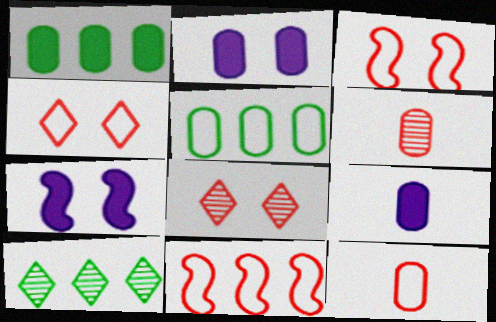[[2, 5, 6], 
[3, 9, 10], 
[4, 11, 12], 
[7, 10, 12]]